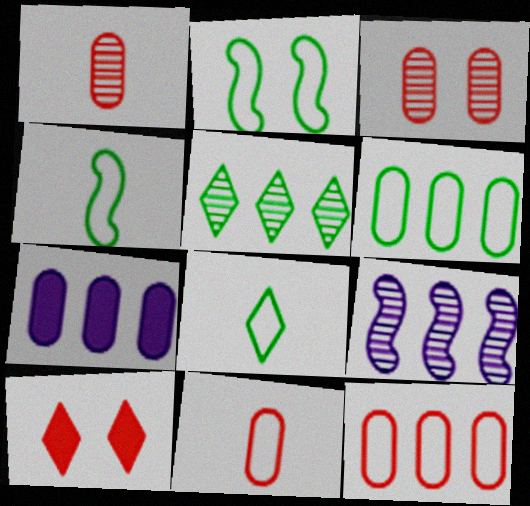[[2, 6, 8]]